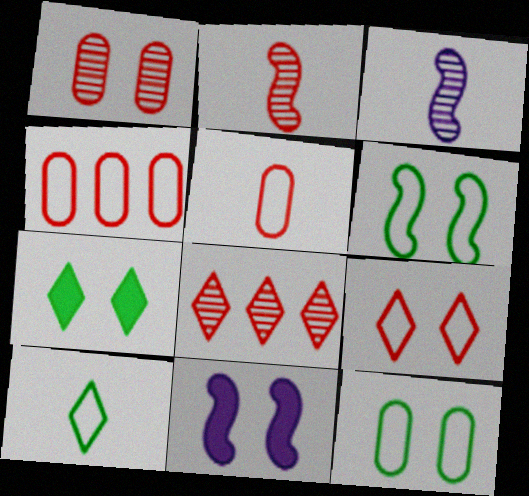[[1, 2, 8], 
[3, 4, 7]]